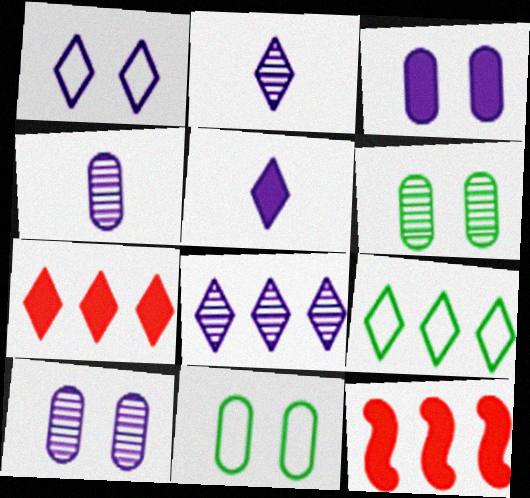[[1, 5, 8], 
[2, 11, 12], 
[7, 8, 9]]